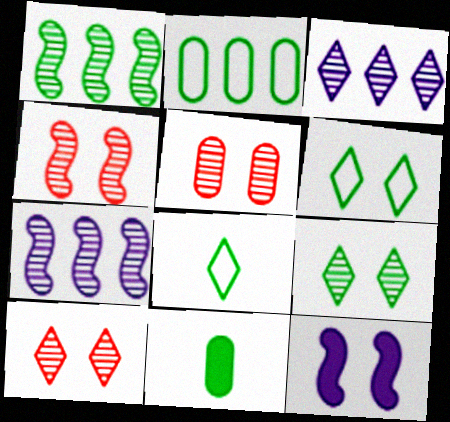[[1, 6, 11], 
[4, 5, 10], 
[5, 6, 12]]